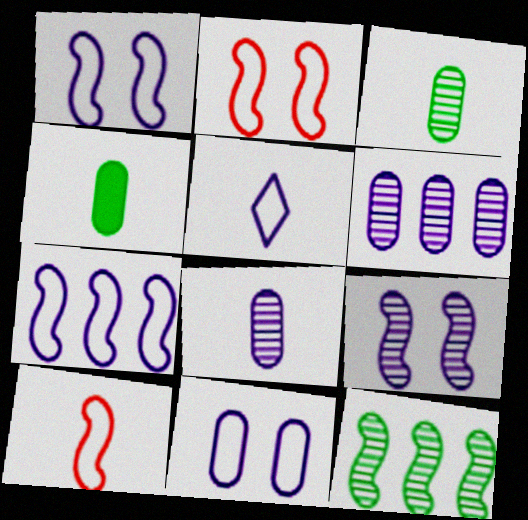[[5, 7, 11]]